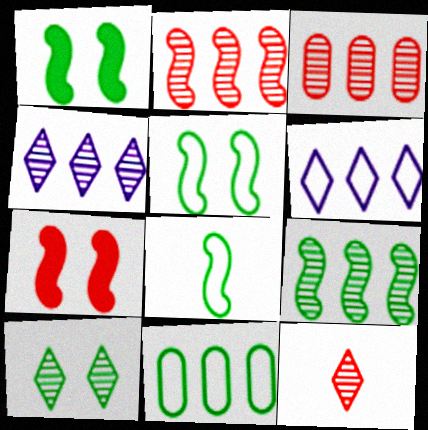[[1, 8, 9], 
[3, 4, 9], 
[4, 10, 12]]